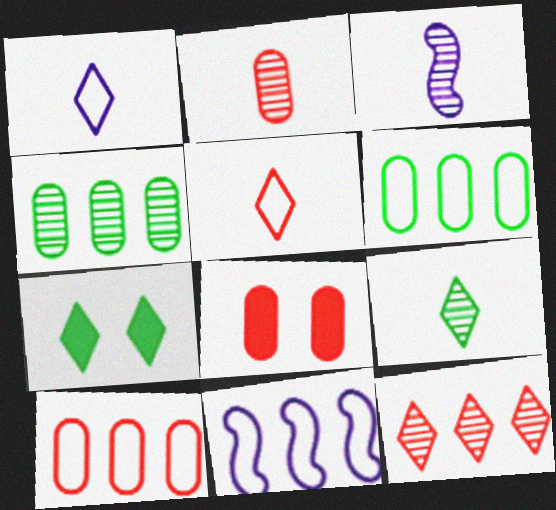[[1, 7, 12], 
[2, 3, 9], 
[2, 7, 11], 
[2, 8, 10], 
[3, 7, 10], 
[8, 9, 11]]